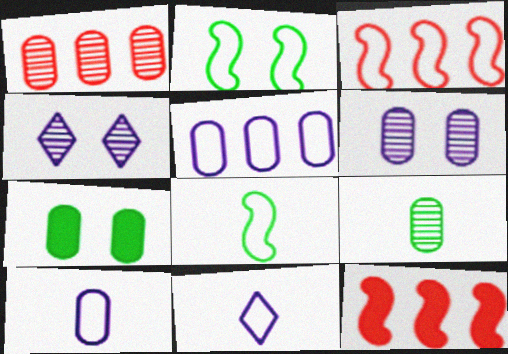[[1, 6, 9], 
[1, 7, 10]]